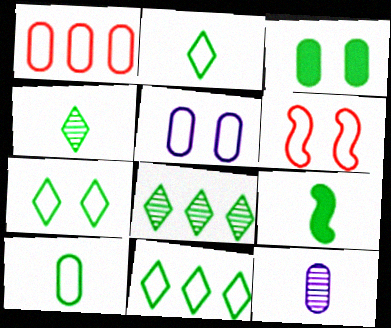[[1, 3, 12], 
[1, 5, 10], 
[2, 7, 11], 
[4, 9, 10], 
[5, 6, 7]]